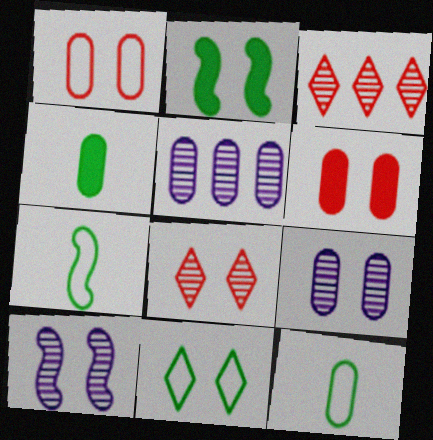[[1, 4, 5], 
[5, 6, 12], 
[6, 10, 11]]